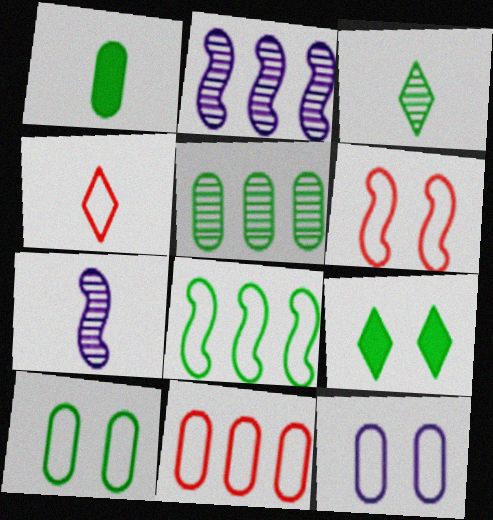[[1, 4, 7], 
[1, 5, 10], 
[4, 6, 11], 
[4, 8, 12], 
[7, 9, 11]]